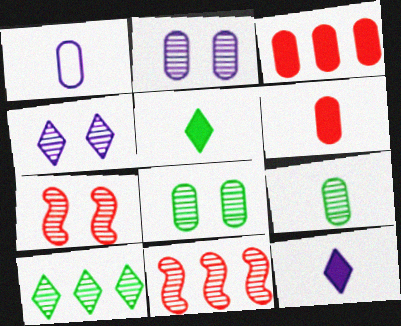[[1, 3, 8], 
[1, 6, 9], 
[4, 7, 8], 
[4, 9, 11]]